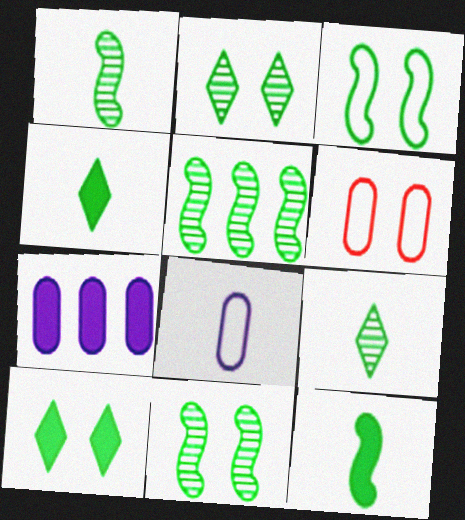[[1, 5, 11], 
[3, 5, 12]]